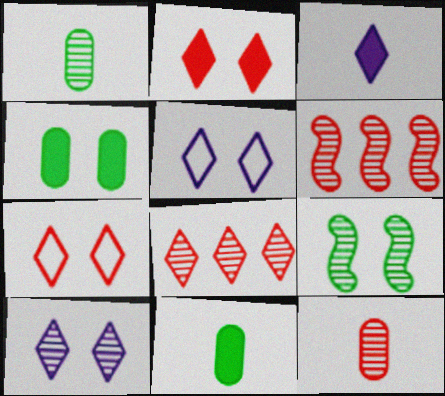[[1, 6, 10], 
[5, 6, 11]]